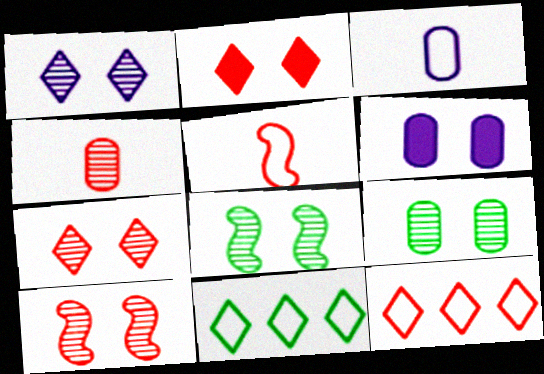[[1, 9, 10]]